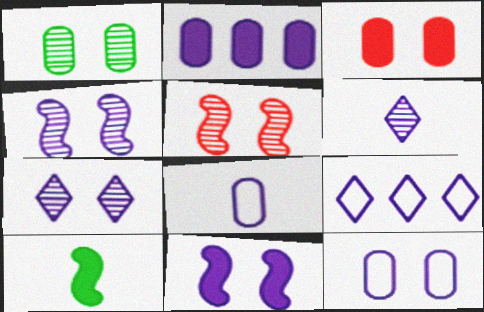[[1, 3, 12], 
[1, 5, 7], 
[7, 11, 12]]